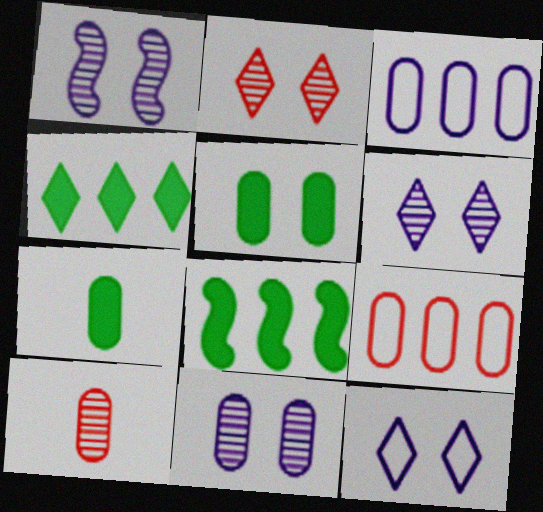[[1, 6, 11], 
[3, 5, 10], 
[7, 9, 11], 
[8, 10, 12]]